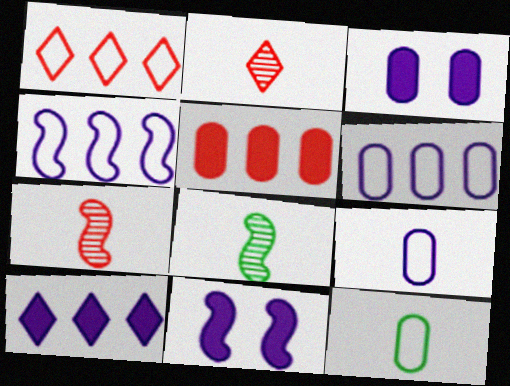[[1, 3, 8]]